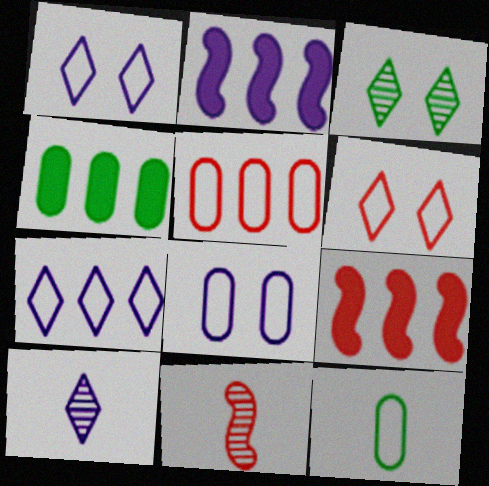[[1, 4, 11], 
[2, 8, 10], 
[5, 8, 12]]